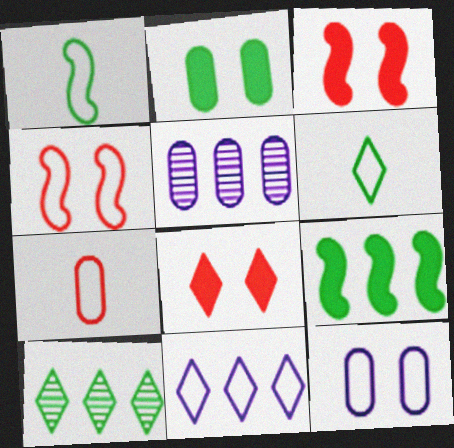[[1, 2, 10], 
[1, 5, 8], 
[2, 5, 7], 
[3, 5, 6]]